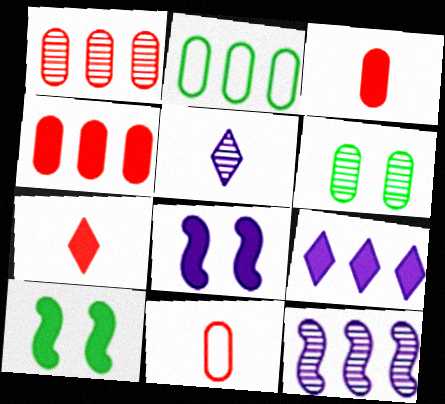[[3, 9, 10]]